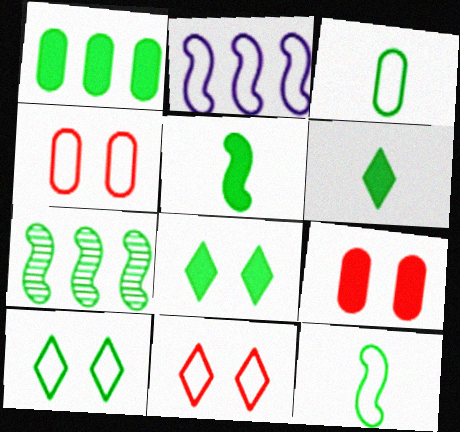[[1, 5, 8], 
[2, 3, 11], 
[3, 7, 8]]